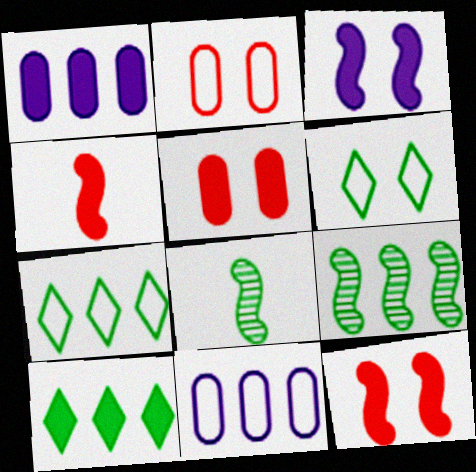[]